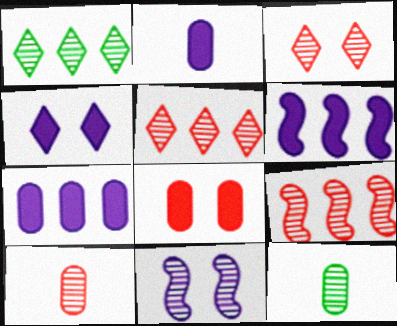[[1, 10, 11], 
[2, 4, 6], 
[3, 9, 10], 
[5, 11, 12]]